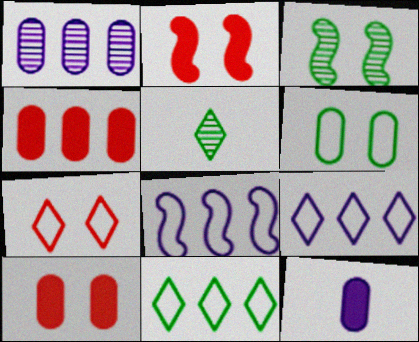[[5, 8, 10]]